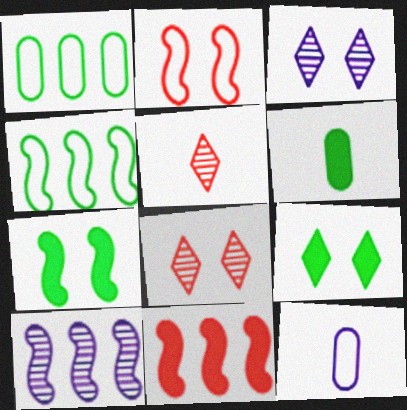[[4, 10, 11]]